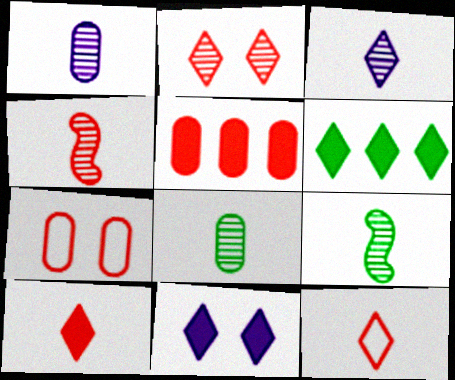[[3, 4, 8], 
[6, 10, 11]]